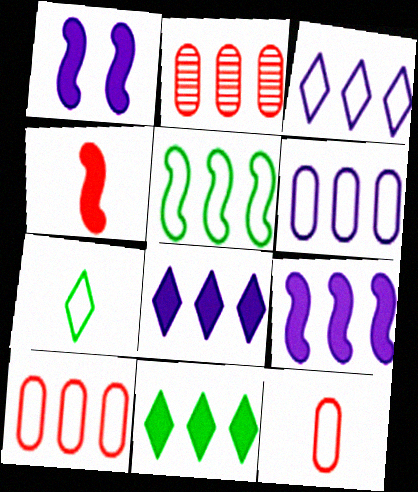[[1, 2, 7], 
[2, 5, 8], 
[3, 5, 10]]